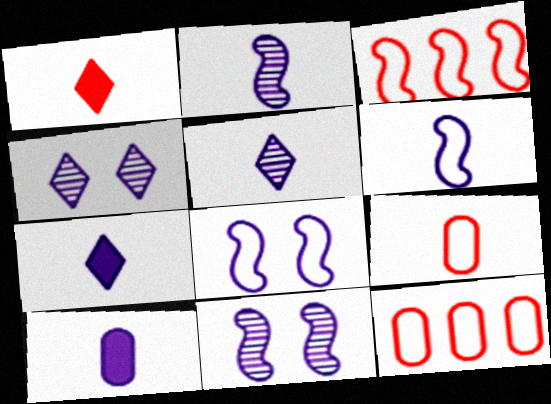[[5, 6, 10]]